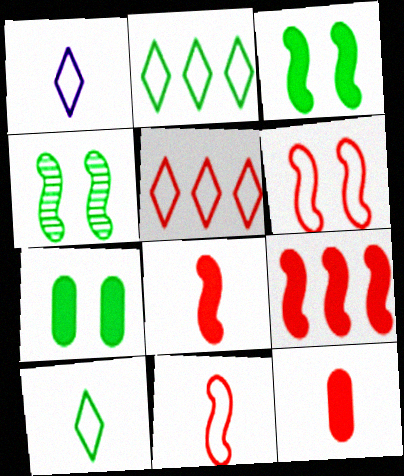[]